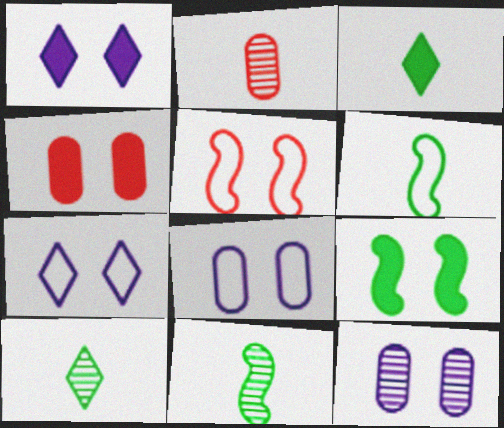[[1, 4, 9]]